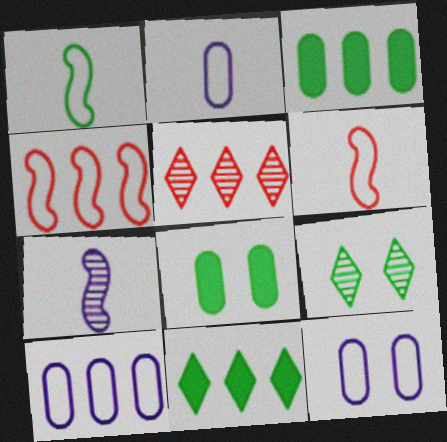[[1, 3, 9], 
[2, 10, 12]]